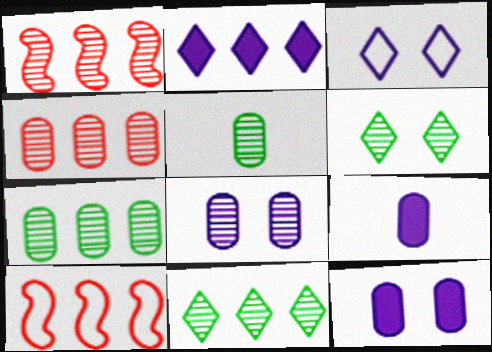[[2, 7, 10], 
[4, 5, 8], 
[6, 9, 10]]